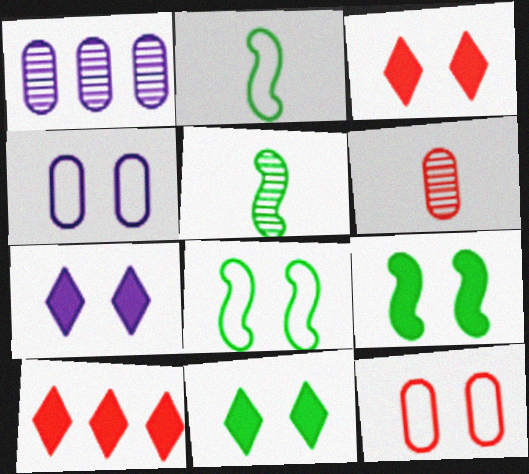[[1, 2, 3], 
[3, 7, 11], 
[4, 5, 10]]